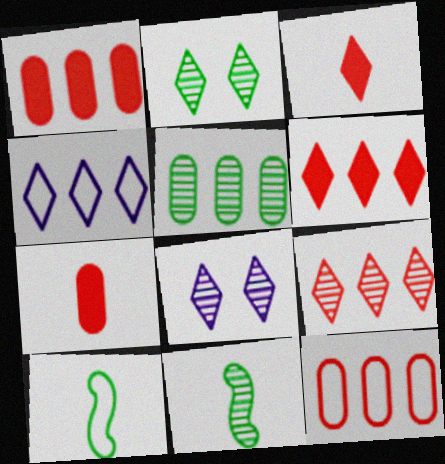[[1, 8, 10], 
[2, 3, 4], 
[2, 5, 11]]